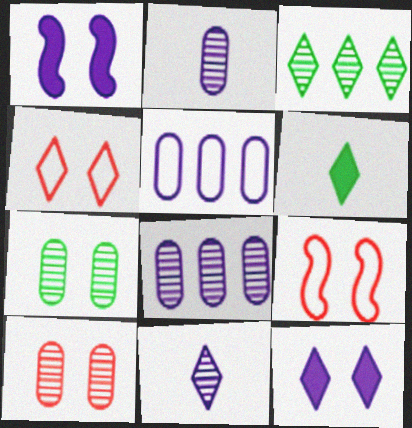[[1, 4, 7], 
[1, 5, 11], 
[6, 8, 9], 
[7, 9, 12]]